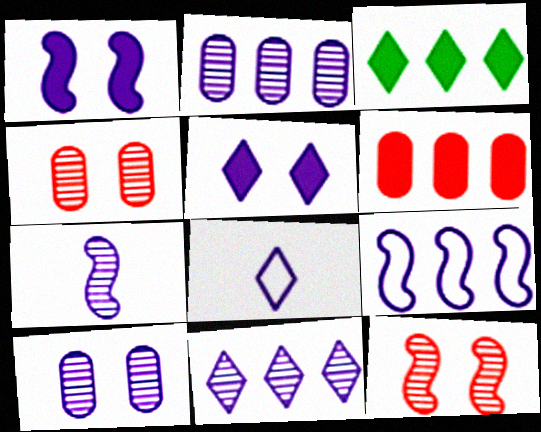[[1, 2, 8], 
[1, 7, 9], 
[5, 8, 11], 
[7, 10, 11]]